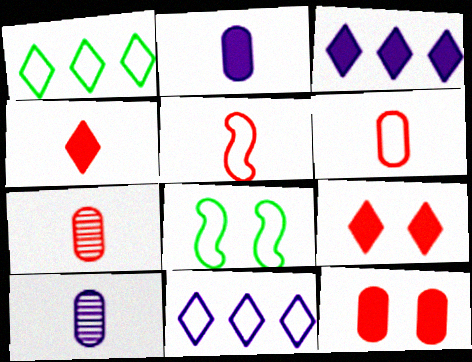[[3, 7, 8], 
[4, 5, 7], 
[6, 8, 11]]